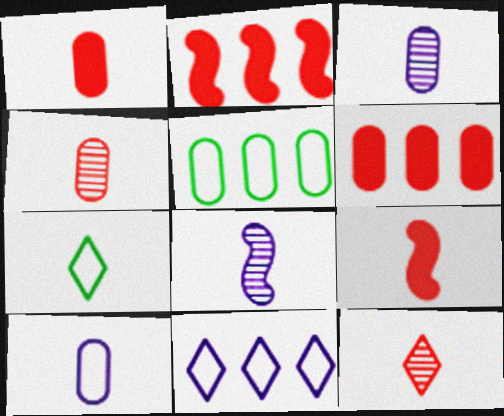[[1, 7, 8], 
[3, 7, 9]]